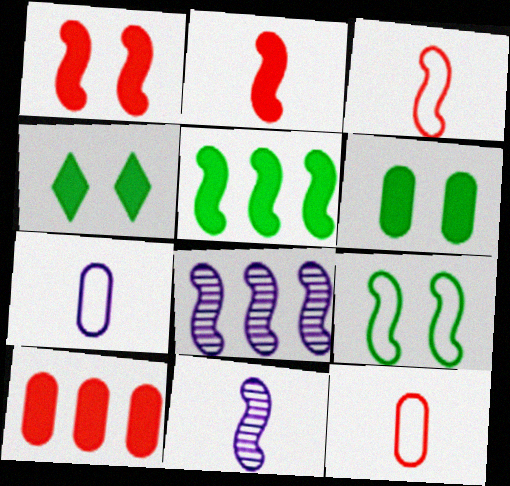[[2, 8, 9], 
[4, 8, 12]]